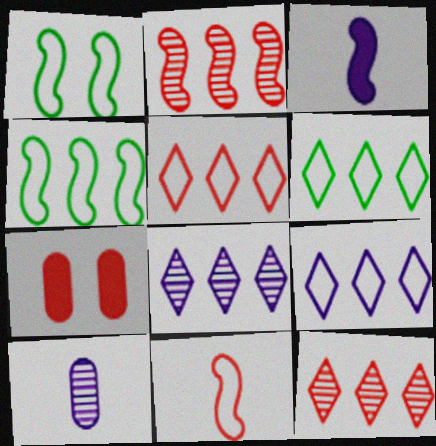[[1, 2, 3], 
[5, 6, 9], 
[7, 11, 12]]